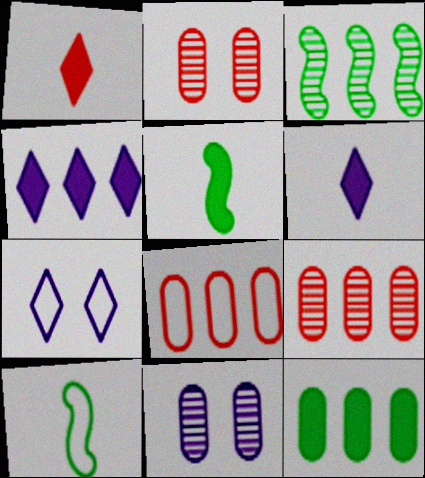[[2, 4, 10], 
[3, 4, 8], 
[5, 7, 9], 
[7, 8, 10]]